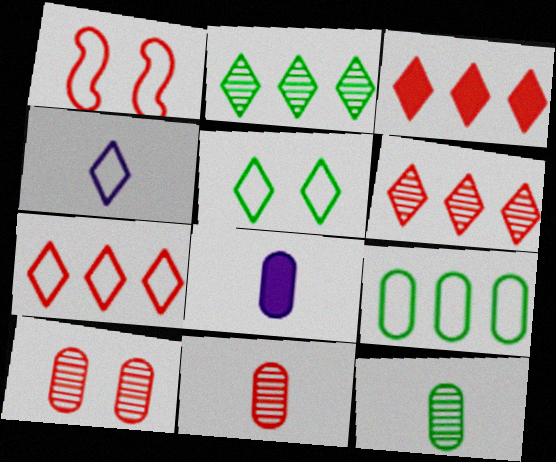[[1, 2, 8], 
[1, 3, 11], 
[1, 4, 9], 
[3, 6, 7], 
[4, 5, 7], 
[8, 9, 10]]